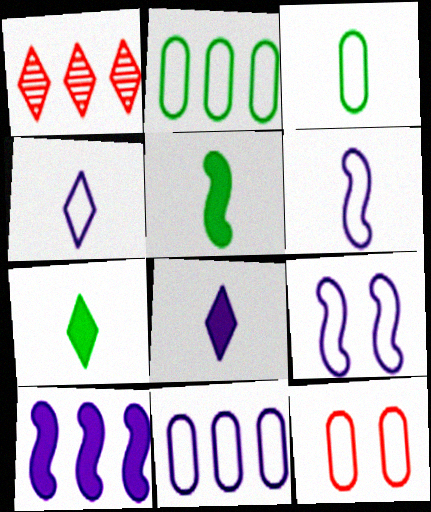[[1, 2, 10], 
[3, 11, 12], 
[4, 9, 11]]